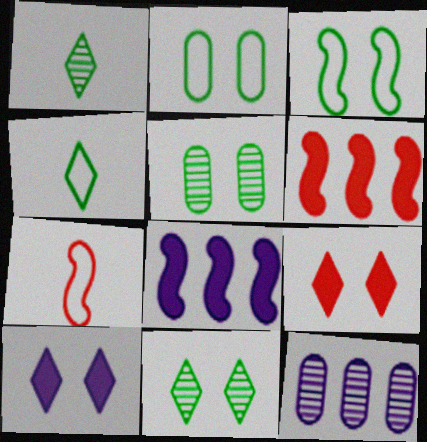[]